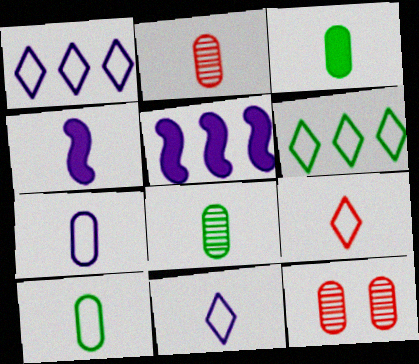[[2, 3, 7], 
[3, 8, 10], 
[4, 6, 12], 
[4, 8, 9]]